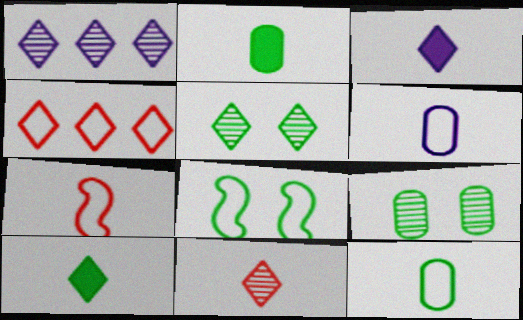[[1, 5, 11], 
[3, 4, 5], 
[4, 6, 8]]